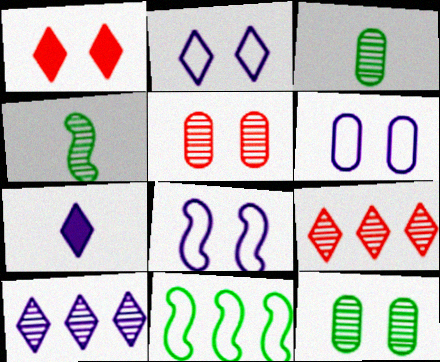[[1, 8, 12], 
[2, 6, 8], 
[2, 7, 10], 
[4, 5, 10], 
[5, 7, 11]]